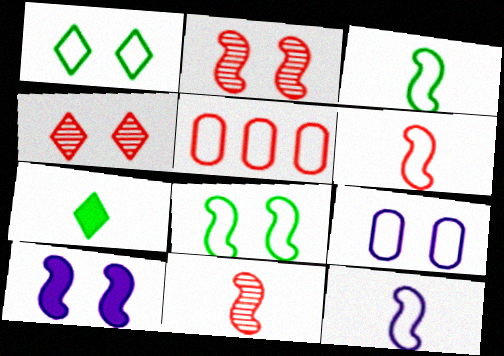[[1, 5, 12], 
[2, 8, 10], 
[3, 6, 12]]